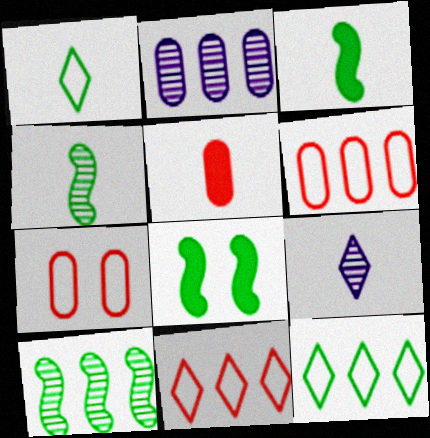[[6, 8, 9]]